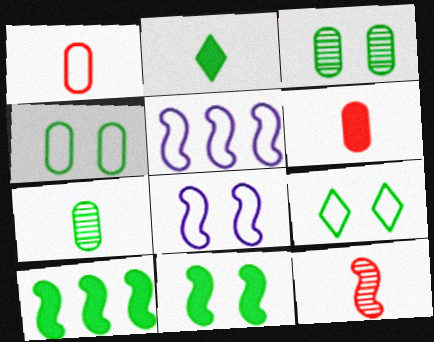[[1, 5, 9], 
[3, 9, 11], 
[5, 11, 12], 
[7, 9, 10], 
[8, 10, 12]]